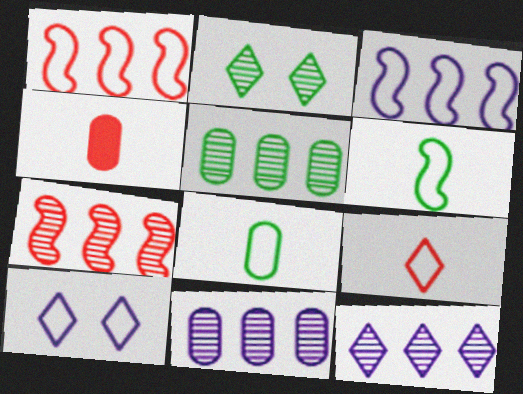[[1, 8, 10], 
[2, 3, 4], 
[5, 7, 12]]